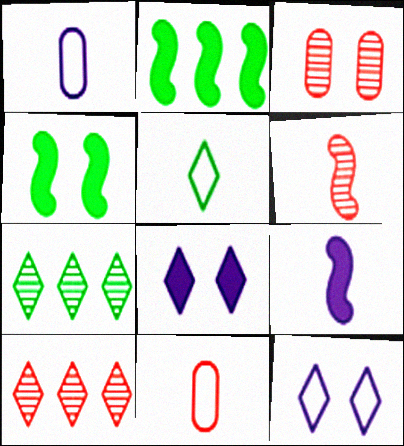[[1, 4, 10], 
[3, 4, 12], 
[3, 6, 10], 
[5, 8, 10]]